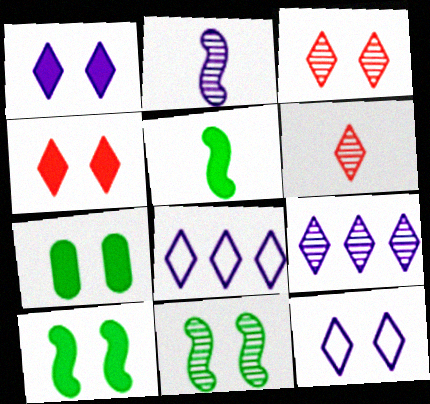[]